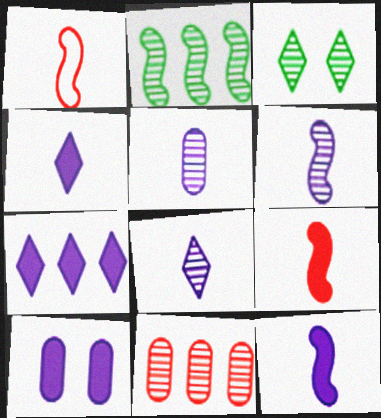[[3, 6, 11], 
[5, 6, 8], 
[7, 10, 12]]